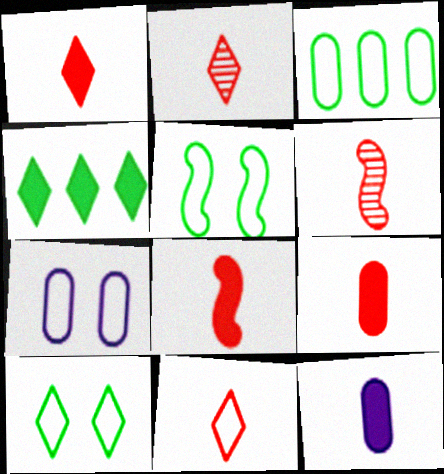[[1, 2, 11], 
[1, 8, 9], 
[4, 6, 7], 
[6, 9, 11]]